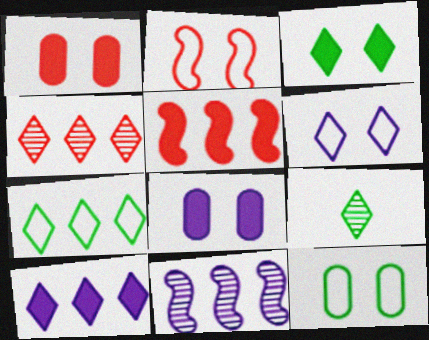[[2, 6, 12], 
[3, 7, 9], 
[4, 7, 10]]